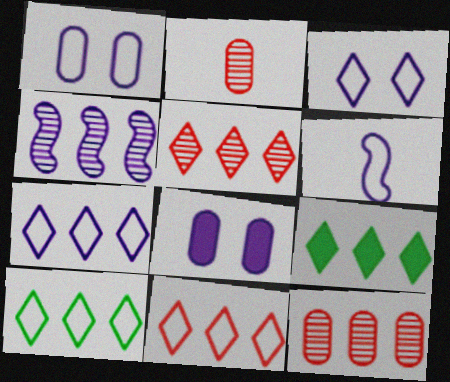[[1, 6, 7], 
[5, 7, 9], 
[7, 10, 11]]